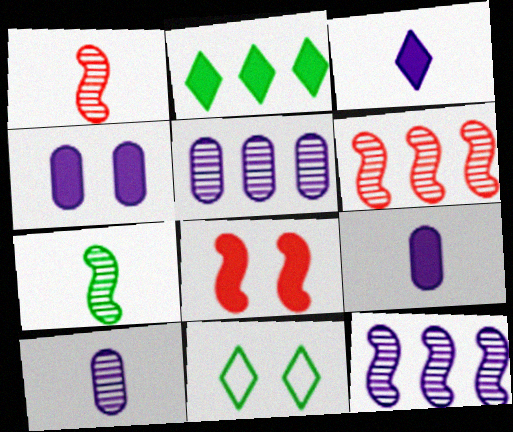[[2, 8, 9], 
[6, 9, 11]]